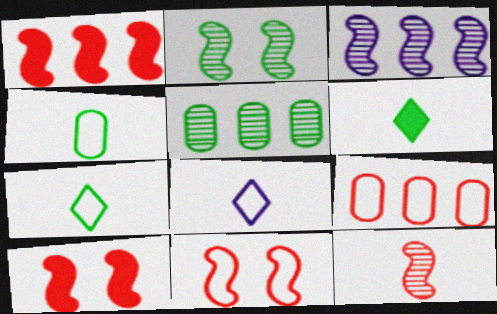[[1, 11, 12], 
[2, 3, 12], 
[5, 8, 10]]